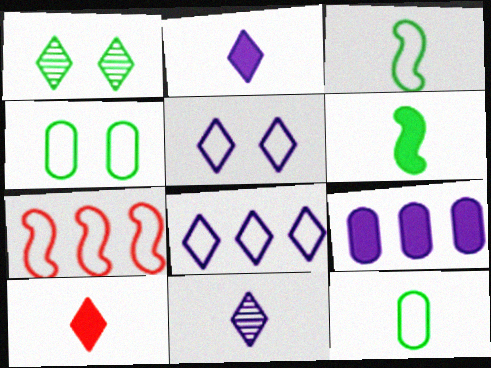[[1, 8, 10], 
[5, 7, 12]]